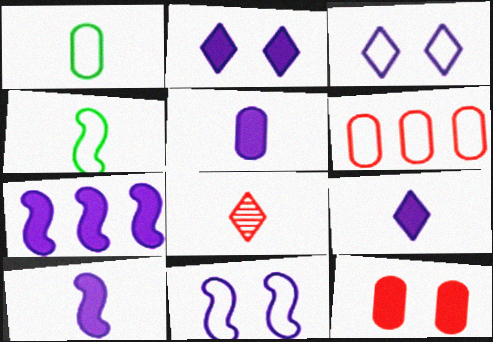[[1, 8, 10], 
[2, 5, 7], 
[3, 4, 6], 
[4, 5, 8], 
[5, 9, 10]]